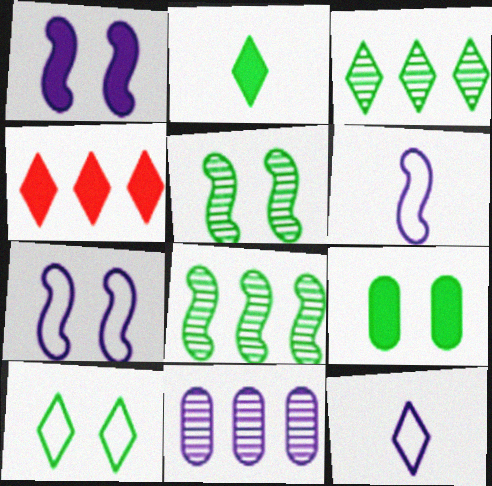[[1, 11, 12], 
[2, 3, 10], 
[5, 9, 10]]